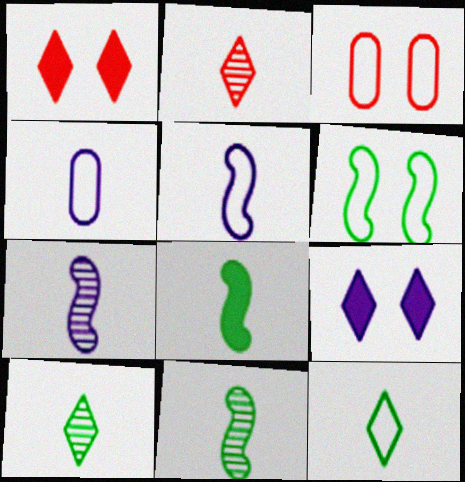[[2, 4, 8]]